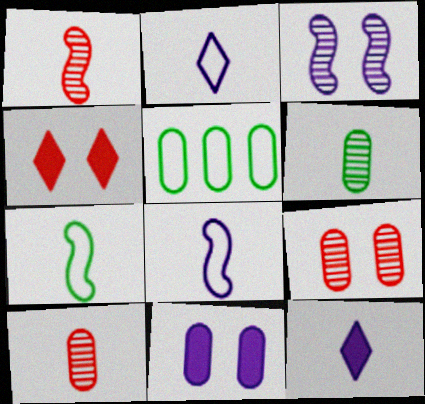[[5, 10, 11], 
[7, 10, 12]]